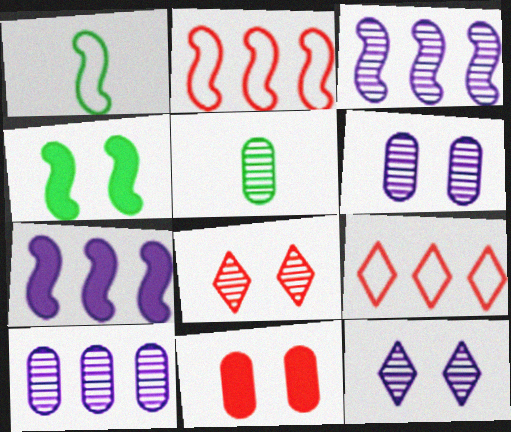[[3, 5, 8]]